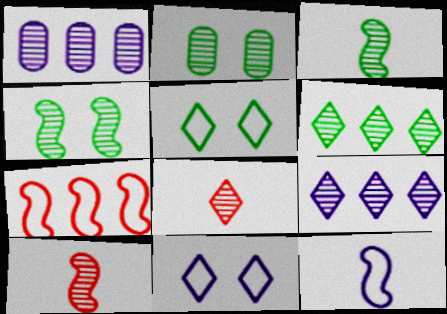[[1, 4, 8], 
[2, 3, 6], 
[2, 9, 10]]